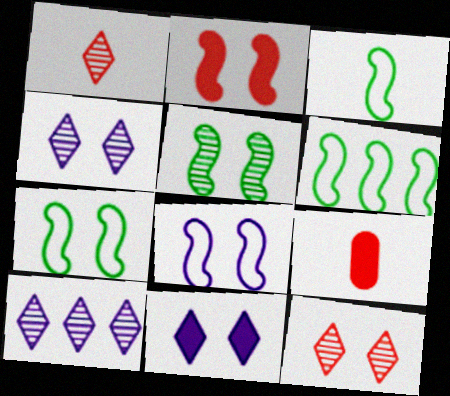[[2, 5, 8], 
[3, 6, 7], 
[4, 6, 9], 
[7, 9, 10]]